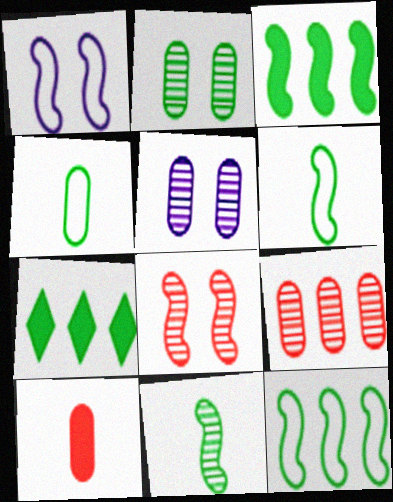[[2, 6, 7]]